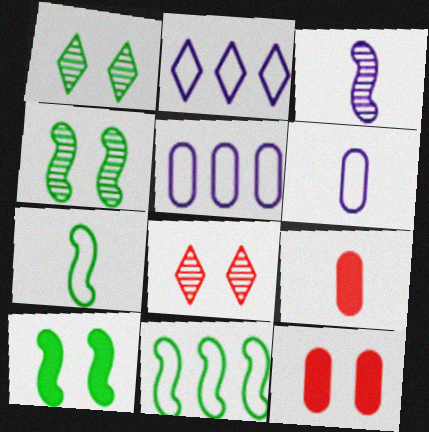[[2, 4, 9]]